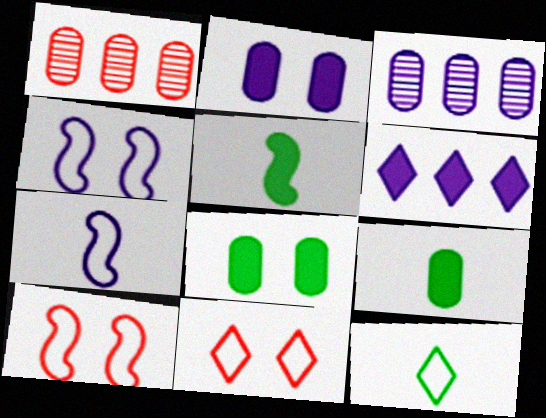[[3, 5, 11]]